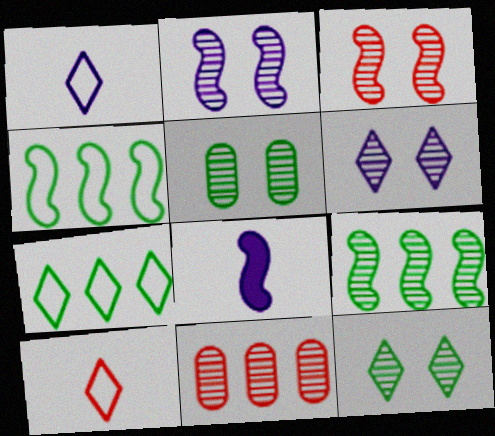[[3, 4, 8], 
[3, 5, 6]]